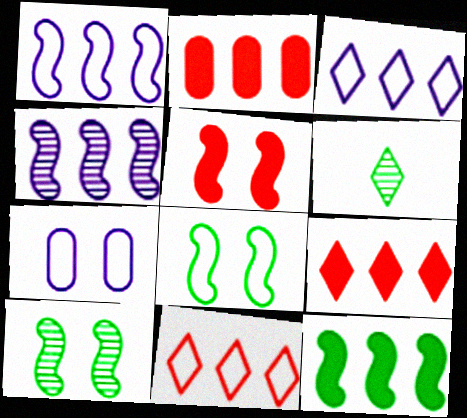[]